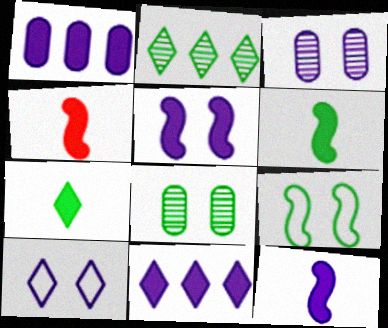[[3, 5, 10], 
[4, 6, 12]]